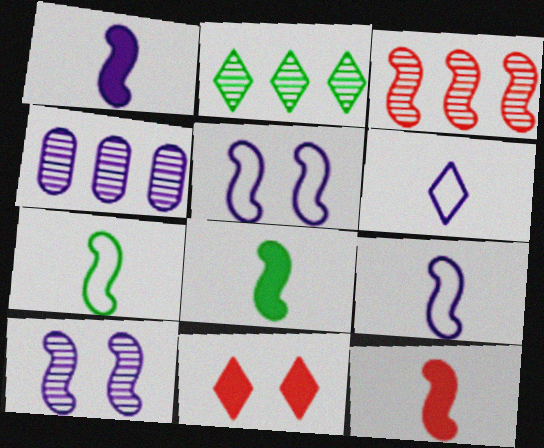[[1, 8, 12], 
[2, 3, 4], 
[2, 6, 11], 
[3, 5, 8], 
[4, 7, 11]]